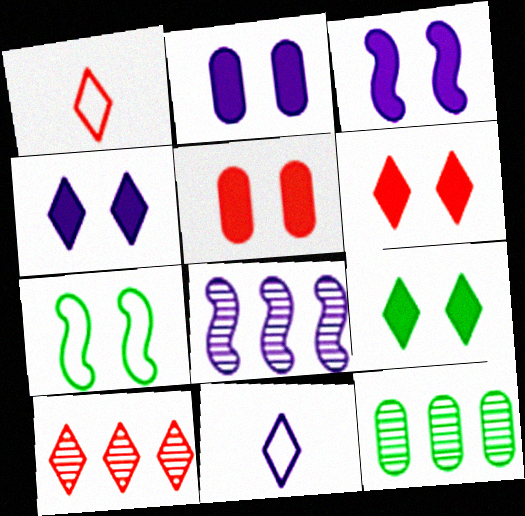[[1, 3, 12], 
[1, 6, 10], 
[2, 3, 4], 
[2, 8, 11], 
[3, 5, 9], 
[4, 6, 9], 
[8, 10, 12], 
[9, 10, 11]]